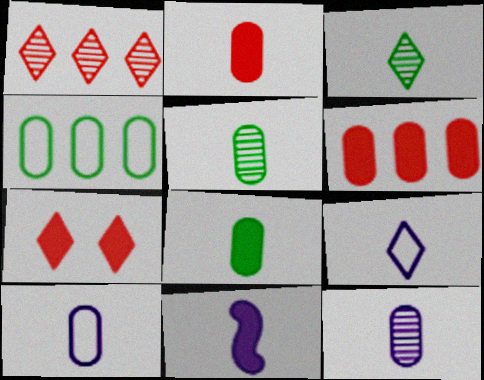[[2, 5, 10], 
[9, 11, 12]]